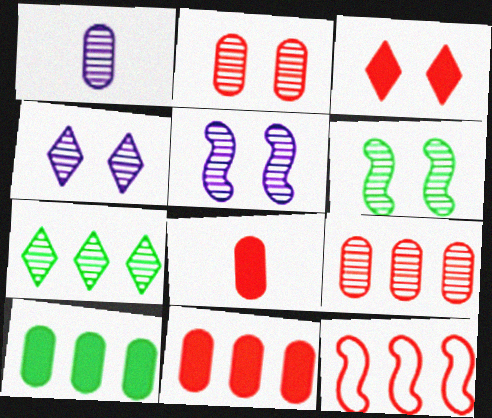[[2, 4, 6]]